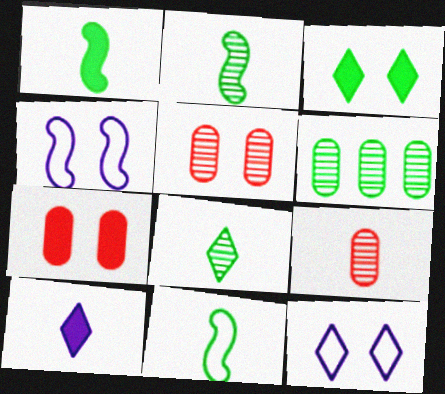[[1, 2, 11], 
[3, 4, 5], 
[3, 6, 11], 
[9, 10, 11]]